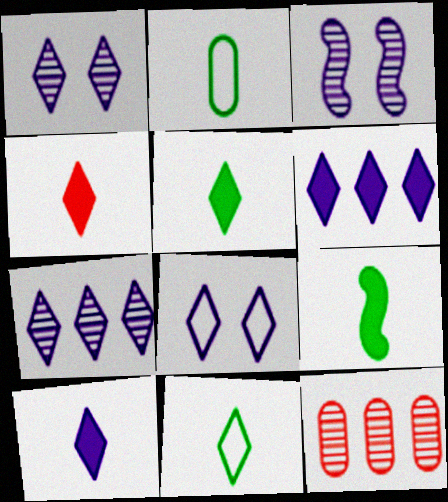[[4, 5, 10], 
[7, 8, 10], 
[8, 9, 12]]